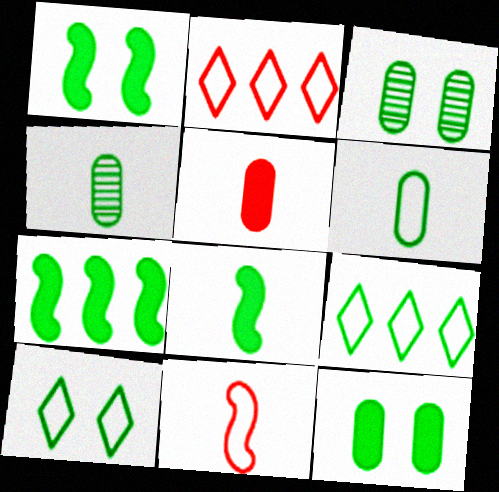[[1, 3, 10], 
[1, 4, 9], 
[1, 7, 8], 
[3, 8, 9], 
[4, 7, 10]]